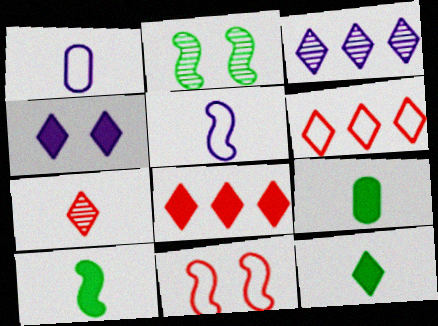[[1, 2, 8], 
[1, 7, 10], 
[3, 9, 11], 
[4, 8, 12], 
[5, 7, 9], 
[9, 10, 12]]